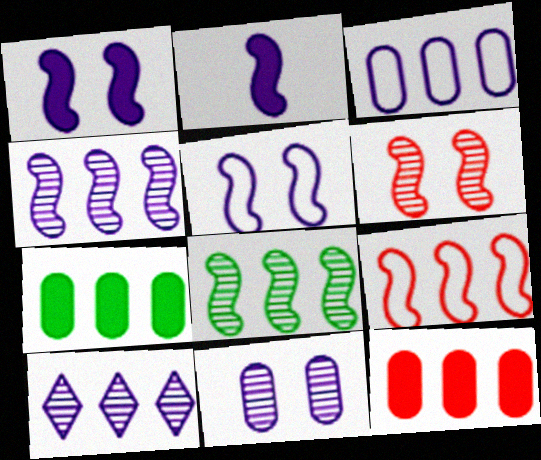[[2, 4, 5], 
[7, 9, 10]]